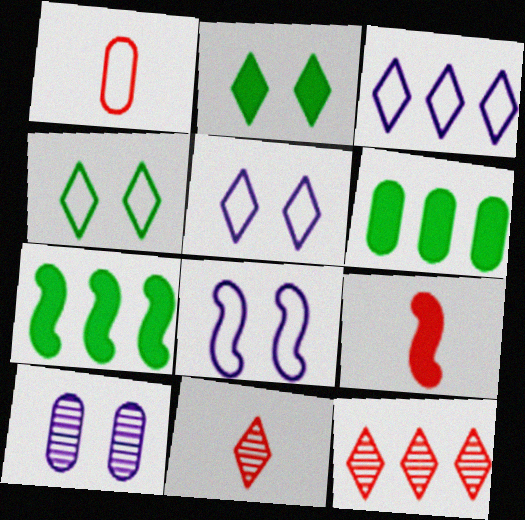[[1, 6, 10], 
[1, 9, 11], 
[2, 3, 11], 
[6, 8, 11]]